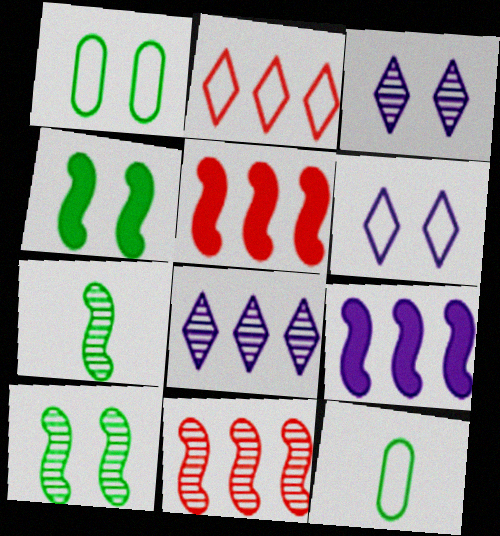[[3, 5, 12]]